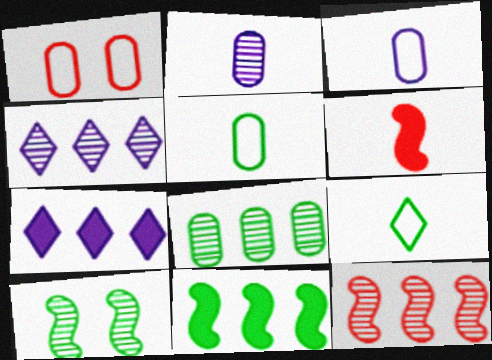[[2, 6, 9], 
[4, 8, 12]]